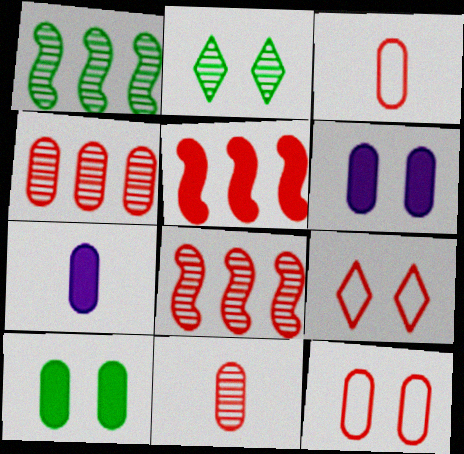[[1, 7, 9], 
[5, 9, 11]]